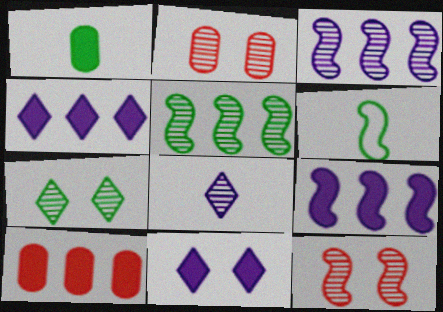[[2, 4, 6], 
[2, 5, 8], 
[6, 9, 12]]